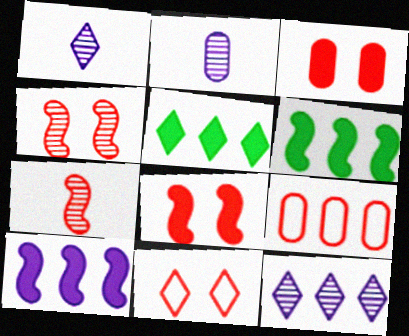[[1, 5, 11], 
[2, 6, 11], 
[3, 4, 11], 
[6, 9, 12]]